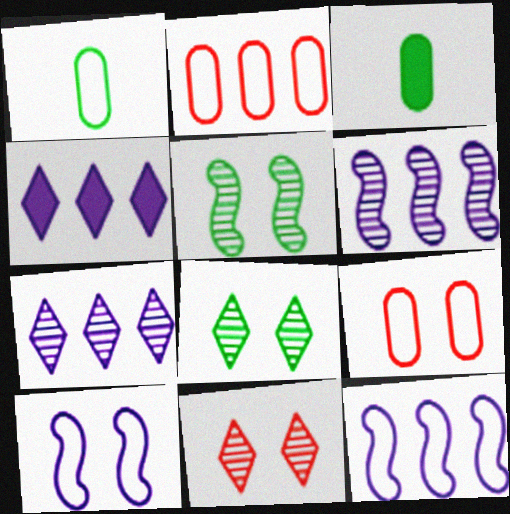[[3, 11, 12]]